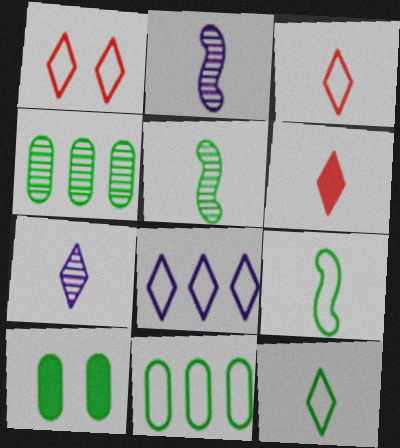[[1, 8, 12], 
[6, 7, 12]]